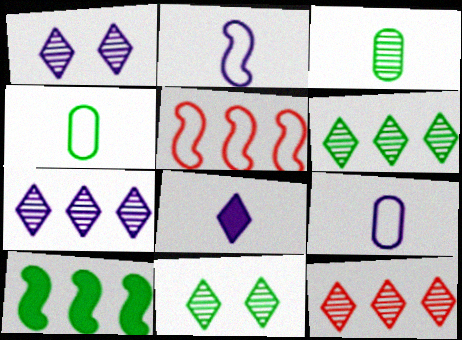[[4, 10, 11], 
[6, 7, 12]]